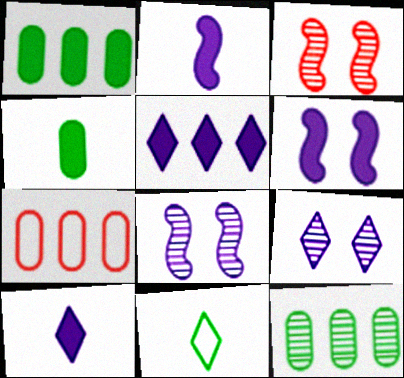[]